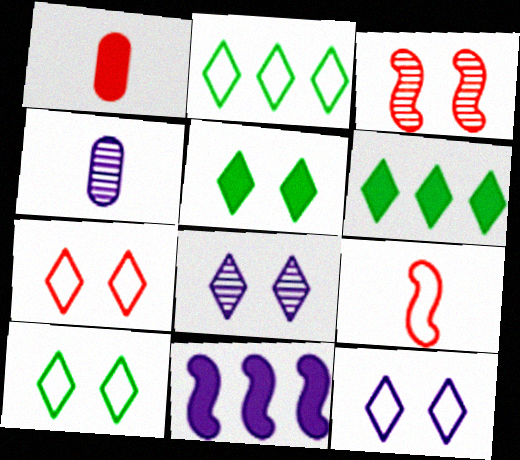[[1, 5, 11], 
[4, 11, 12], 
[5, 7, 8], 
[7, 10, 12]]